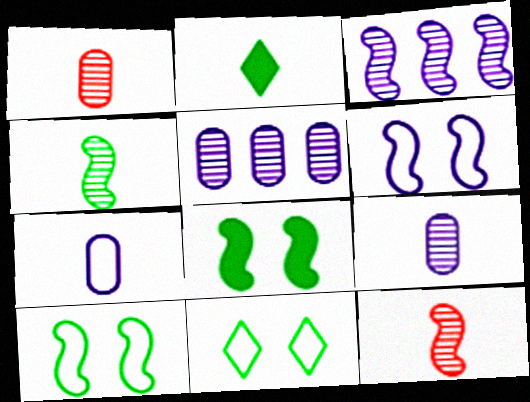[[2, 7, 12]]